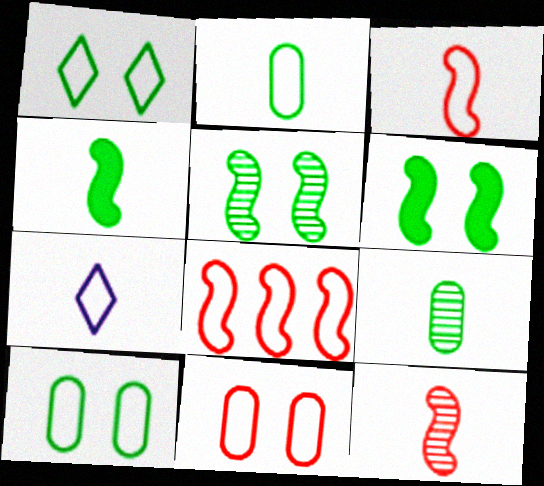[[2, 3, 7], 
[7, 8, 10]]